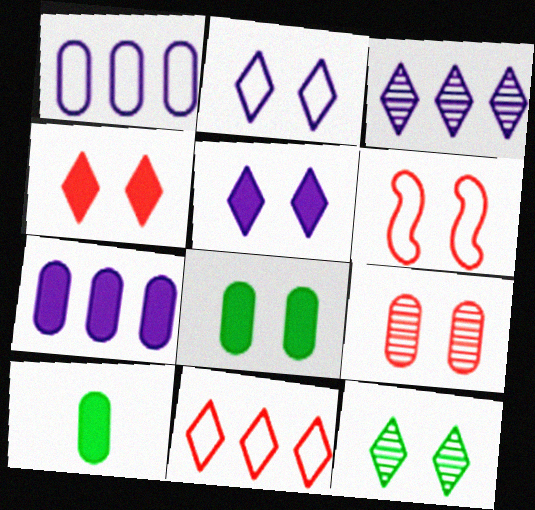[[1, 9, 10], 
[2, 4, 12], 
[3, 6, 10], 
[4, 6, 9]]